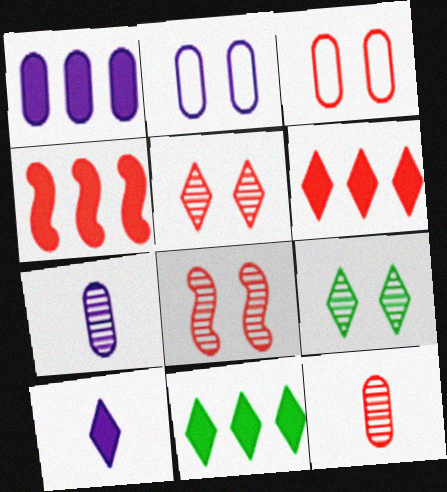[[1, 2, 7], 
[1, 4, 11]]